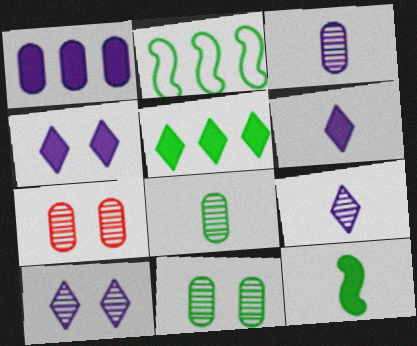[[2, 6, 7]]